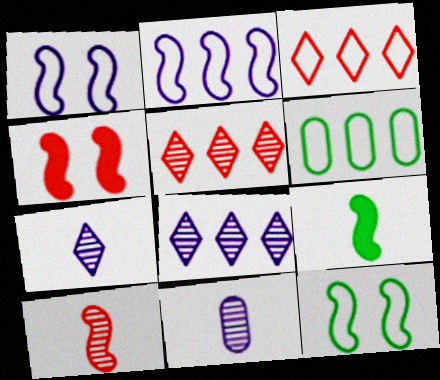[[2, 3, 6], 
[4, 6, 7]]